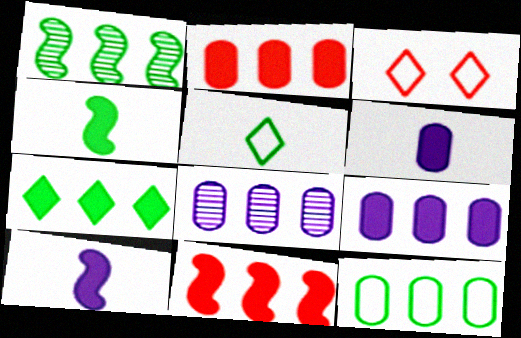[[1, 3, 6], 
[1, 7, 12], 
[2, 8, 12], 
[3, 4, 8], 
[7, 9, 11]]